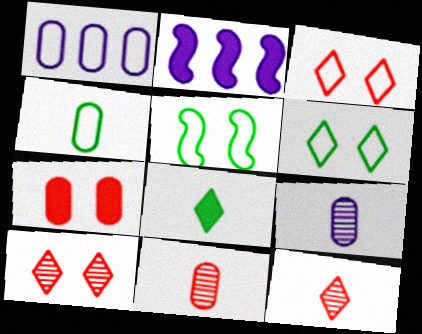[[2, 4, 10], 
[2, 6, 11], 
[2, 7, 8]]